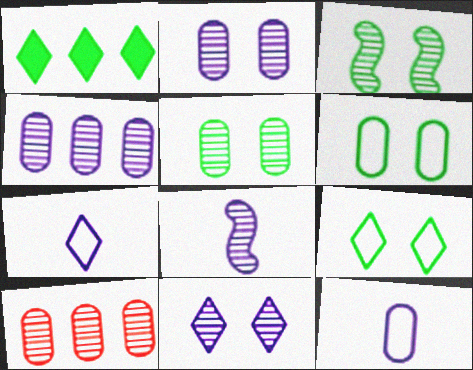[[4, 8, 11]]